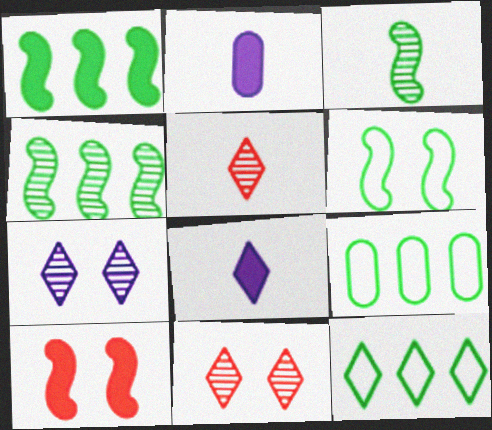[[1, 3, 6], 
[8, 11, 12]]